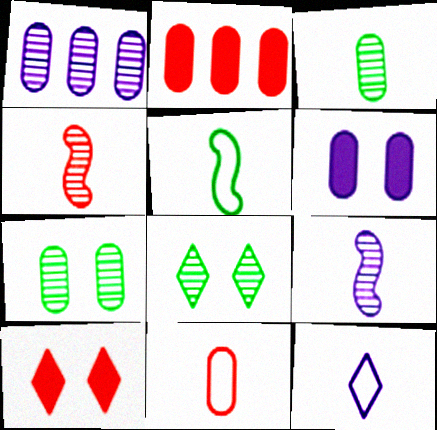[[1, 4, 8], 
[1, 5, 10], 
[5, 11, 12]]